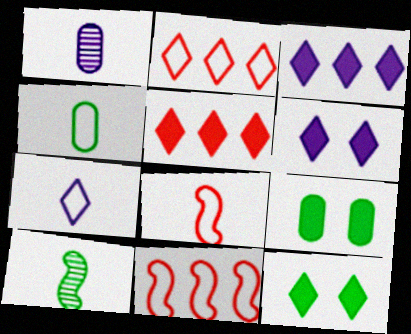[[1, 11, 12], 
[4, 7, 8]]